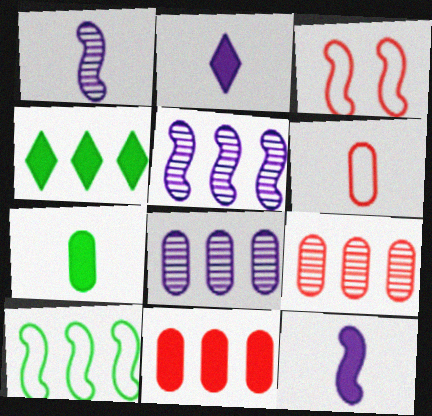[]